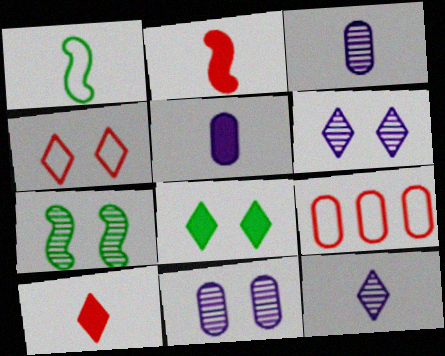[[1, 3, 10], 
[4, 6, 8]]